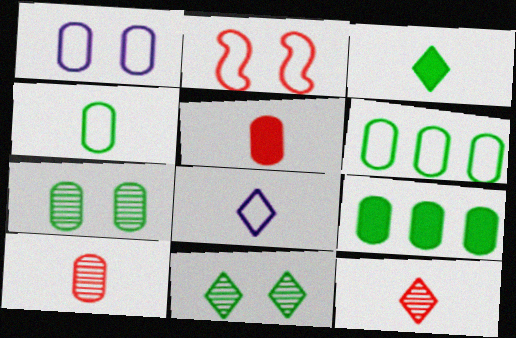[[1, 9, 10], 
[2, 6, 8], 
[3, 8, 12], 
[4, 7, 9]]